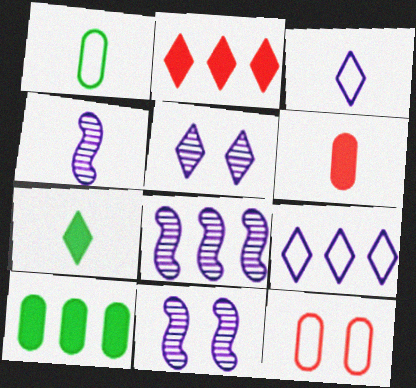[[1, 2, 11], 
[4, 8, 11], 
[7, 8, 12]]